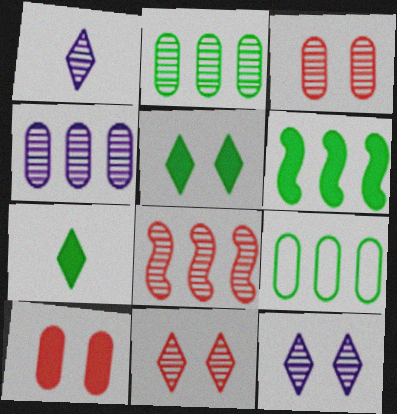[]